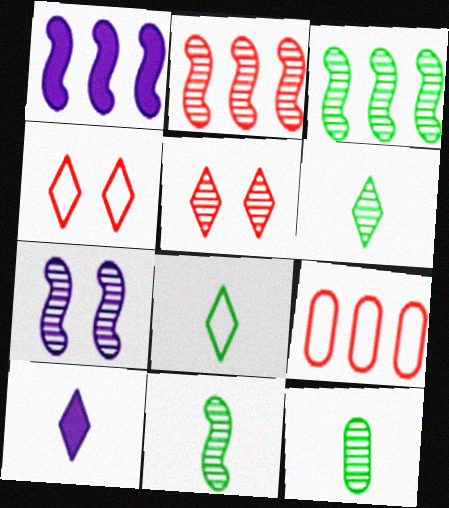[[1, 4, 12], 
[2, 7, 11], 
[6, 11, 12]]